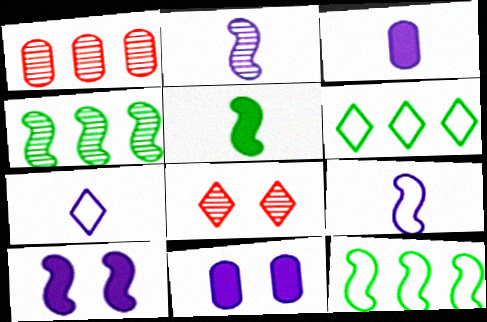[[2, 3, 7], 
[3, 8, 12]]